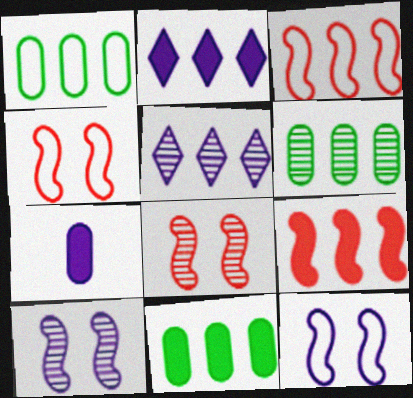[[1, 5, 9], 
[1, 6, 11], 
[2, 3, 6], 
[2, 9, 11], 
[3, 5, 11], 
[5, 7, 12]]